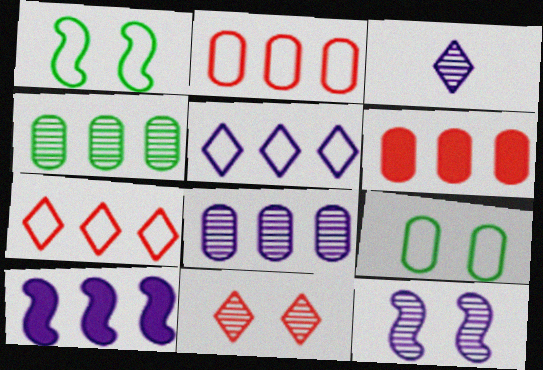[[1, 3, 6], 
[3, 8, 12], 
[4, 7, 10], 
[5, 8, 10]]